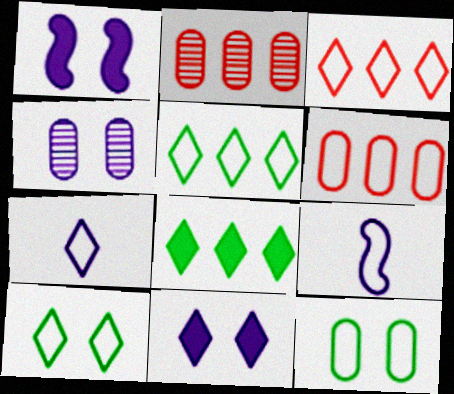[[3, 7, 10], 
[3, 9, 12], 
[6, 9, 10]]